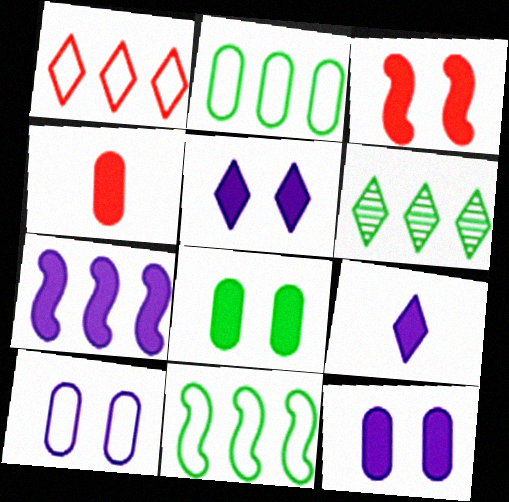[[3, 5, 8], 
[7, 9, 12]]